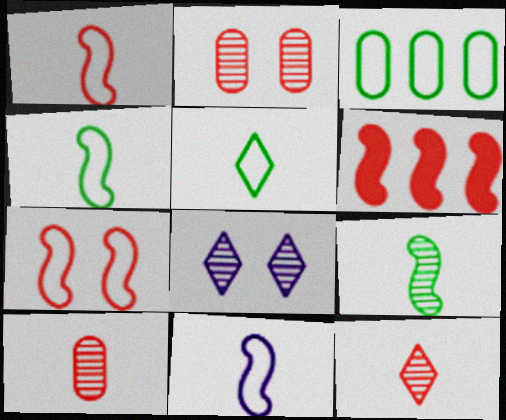[[1, 4, 11]]